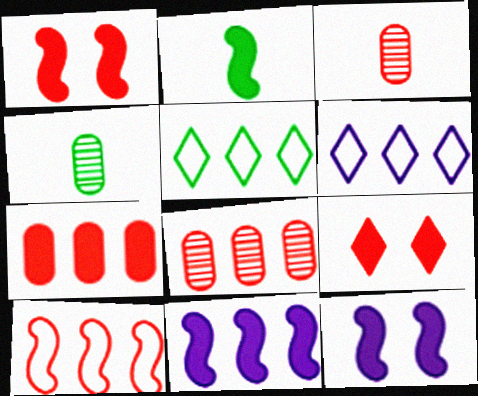[[1, 2, 11], 
[1, 4, 6], 
[3, 5, 12], 
[3, 9, 10], 
[5, 8, 11]]